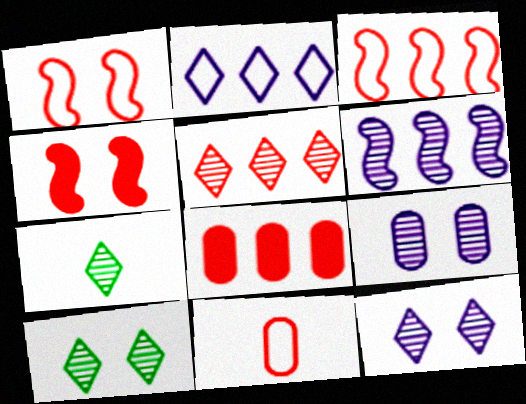[[3, 5, 8], 
[4, 5, 11], 
[5, 7, 12]]